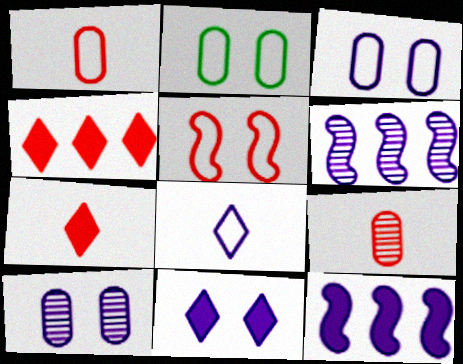[[2, 6, 7], 
[4, 5, 9], 
[8, 10, 12]]